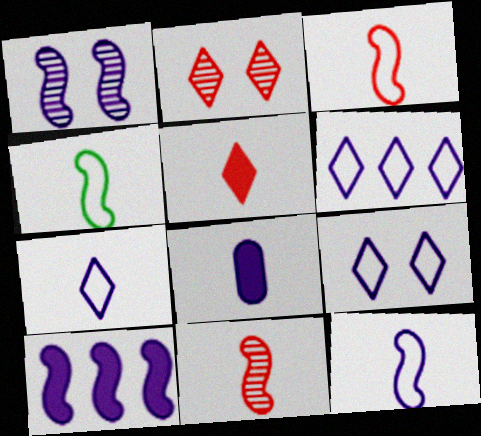[[1, 6, 8], 
[1, 10, 12], 
[3, 4, 12], 
[6, 7, 9]]